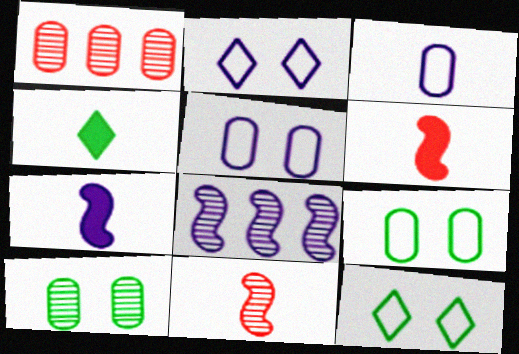[[1, 7, 12], 
[3, 4, 11]]